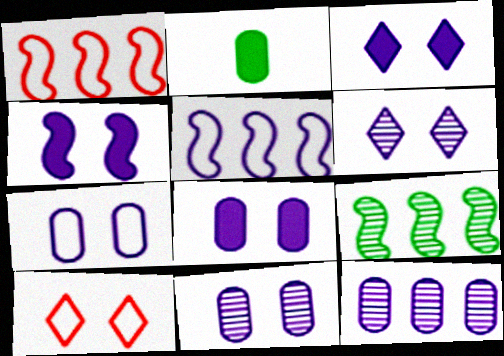[[1, 2, 6], 
[3, 4, 8], 
[4, 6, 7], 
[7, 8, 11]]